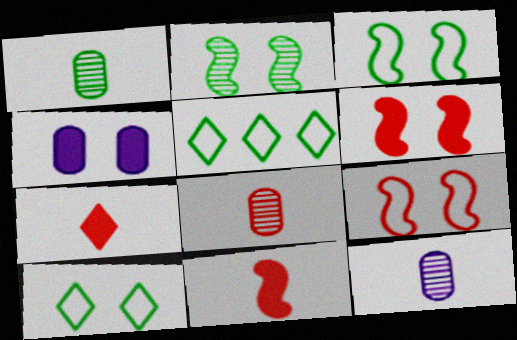[[1, 8, 12], 
[5, 6, 12]]